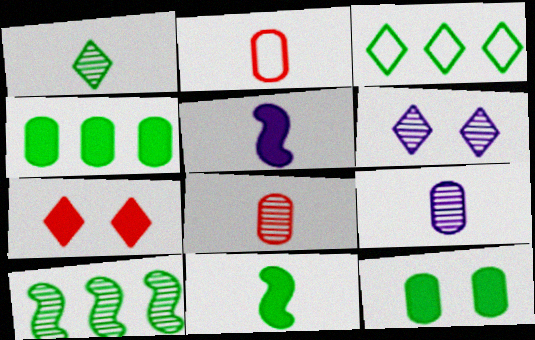[[1, 2, 5], 
[3, 4, 10], 
[4, 5, 7], 
[6, 8, 10]]